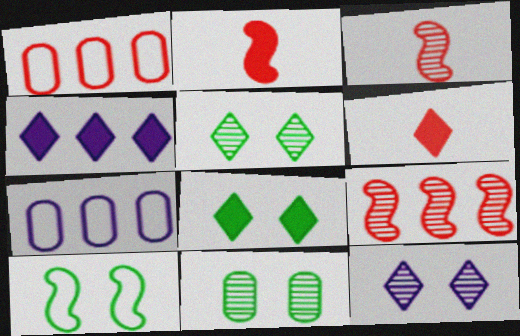[[2, 5, 7], 
[3, 7, 8], 
[4, 6, 8], 
[8, 10, 11]]